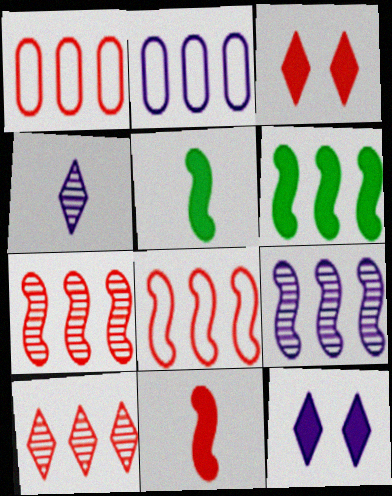[[2, 6, 10], 
[6, 8, 9]]